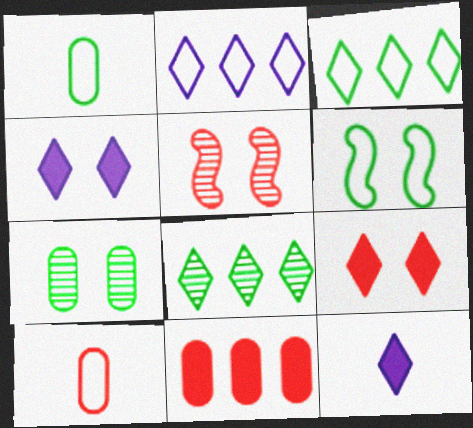[[1, 3, 6], 
[2, 6, 10]]